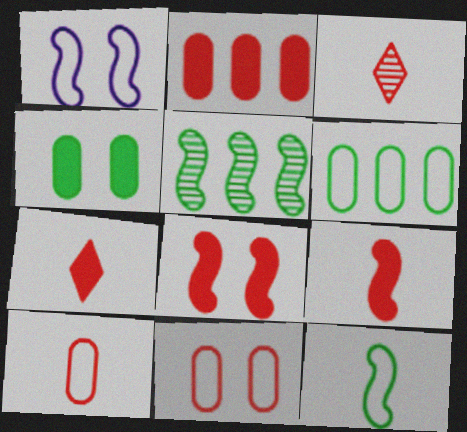[[1, 5, 9], 
[2, 7, 8], 
[3, 9, 10]]